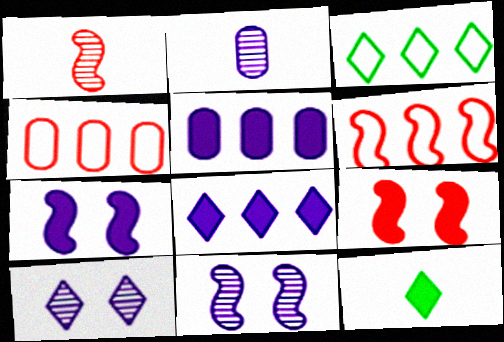[[1, 6, 9], 
[2, 3, 9], 
[4, 11, 12], 
[5, 9, 12]]